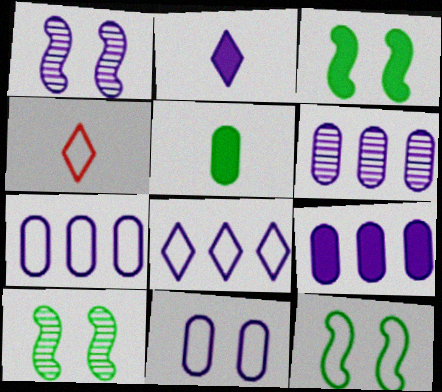[[1, 2, 7], 
[3, 4, 6], 
[3, 10, 12], 
[4, 7, 12], 
[4, 9, 10], 
[6, 7, 9]]